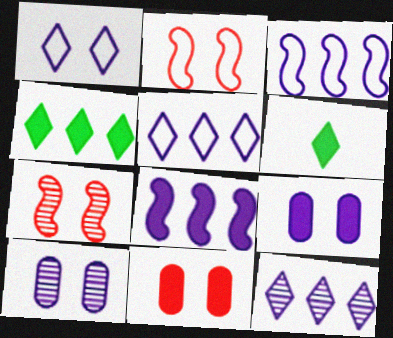[[6, 8, 11]]